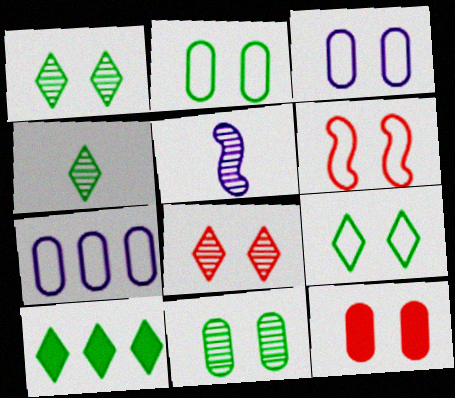[[3, 6, 9], 
[3, 11, 12], 
[4, 9, 10], 
[6, 8, 12]]